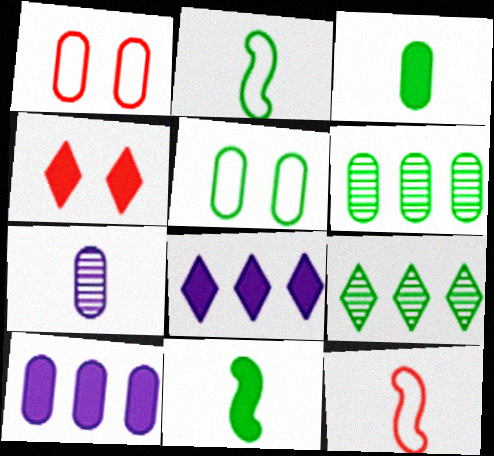[[3, 5, 6], 
[4, 10, 11], 
[5, 9, 11]]